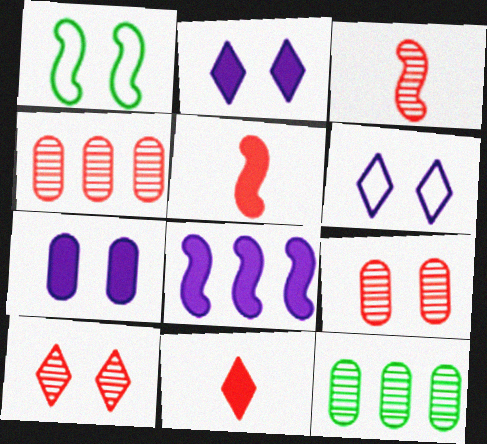[[1, 2, 9], 
[1, 3, 8], 
[1, 7, 10], 
[3, 4, 10], 
[5, 6, 12]]